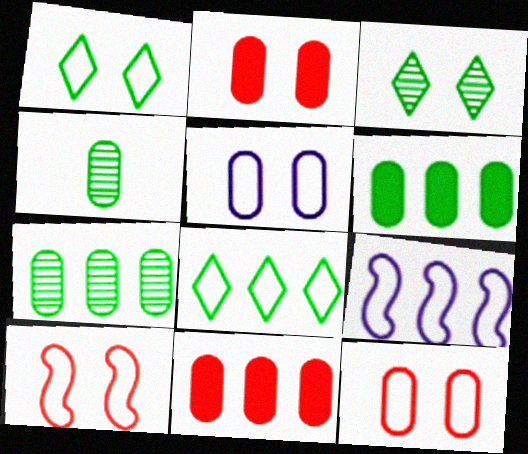[[1, 5, 10], 
[4, 5, 11]]